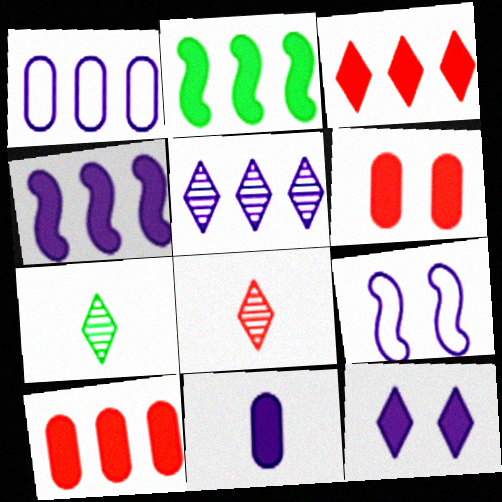[[1, 4, 5], 
[4, 11, 12], 
[5, 9, 11], 
[7, 9, 10]]